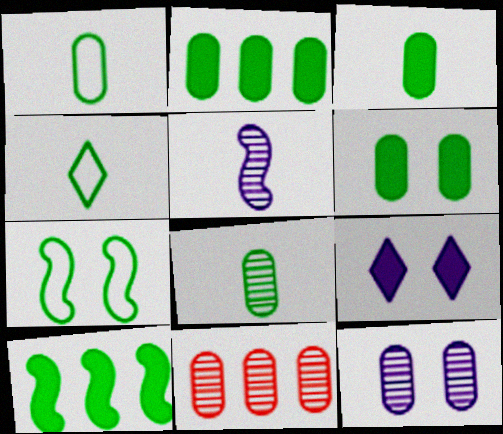[[1, 3, 8], 
[2, 3, 6], 
[8, 11, 12]]